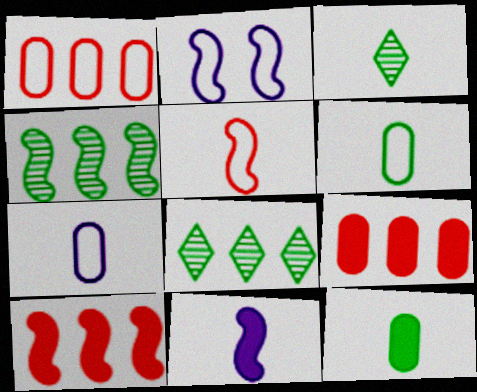[[2, 3, 9]]